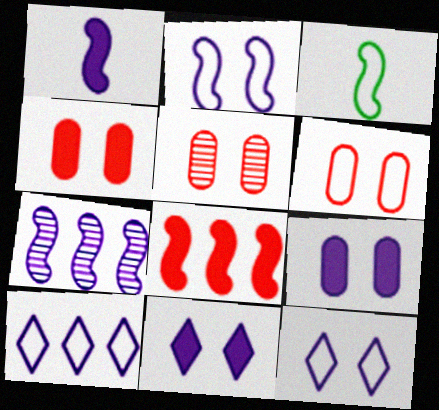[[1, 2, 7], 
[3, 6, 10], 
[4, 5, 6]]